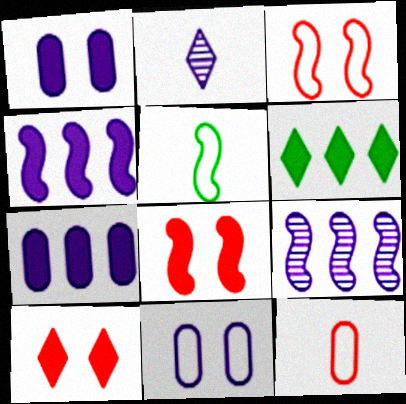[[2, 4, 11], 
[5, 8, 9]]